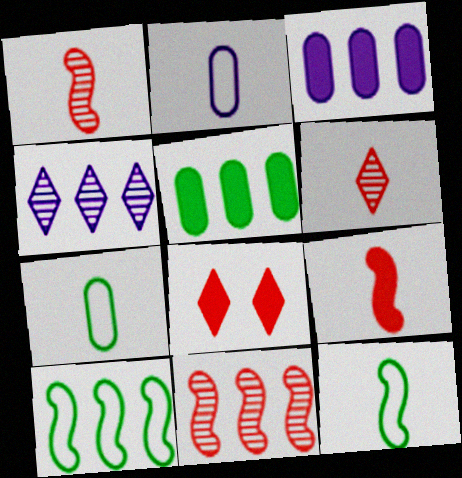[]